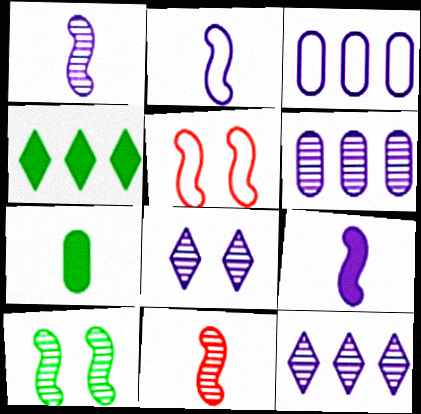[[1, 2, 9], 
[1, 6, 8], 
[3, 8, 9], 
[5, 7, 12]]